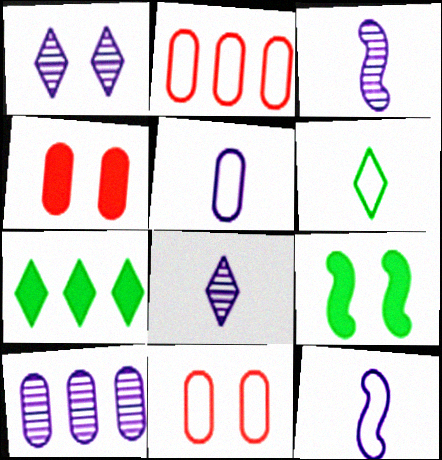[[1, 3, 10], 
[1, 9, 11], 
[2, 8, 9], 
[3, 7, 11]]